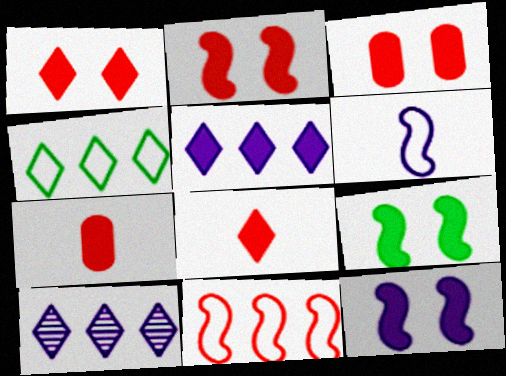[[1, 2, 3], 
[2, 9, 12], 
[5, 7, 9]]